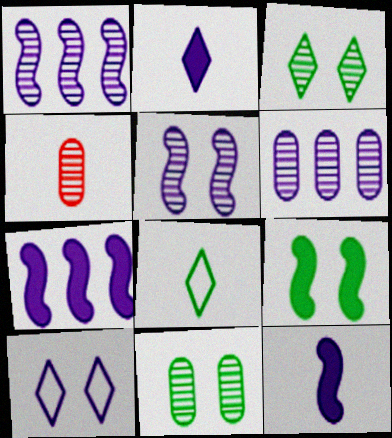[[1, 3, 4], 
[4, 6, 11], 
[4, 8, 12], 
[6, 10, 12]]